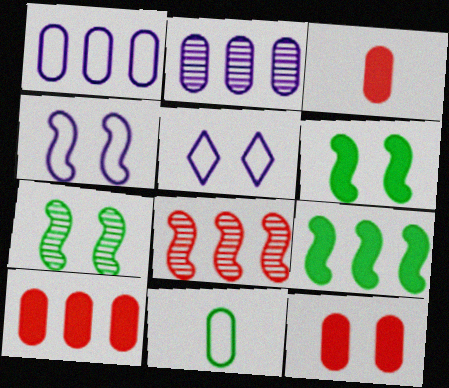[[2, 11, 12], 
[3, 10, 12], 
[5, 7, 12]]